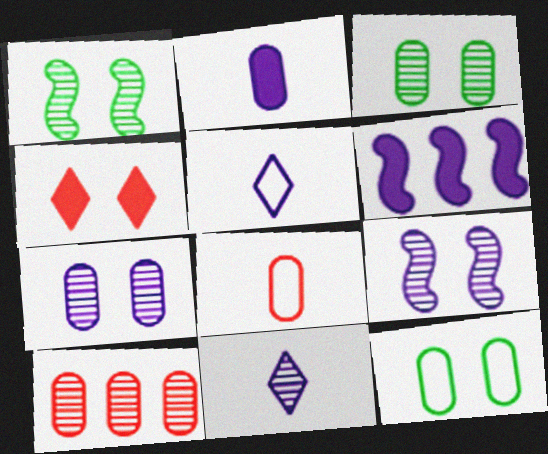[[1, 10, 11], 
[2, 10, 12], 
[4, 9, 12], 
[5, 6, 7]]